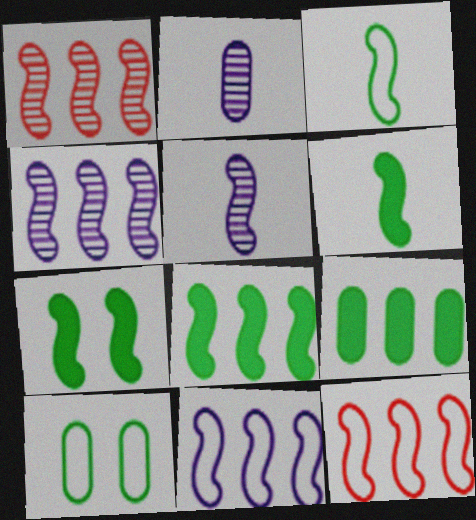[[1, 8, 11], 
[4, 8, 12], 
[5, 7, 12], 
[6, 7, 8]]